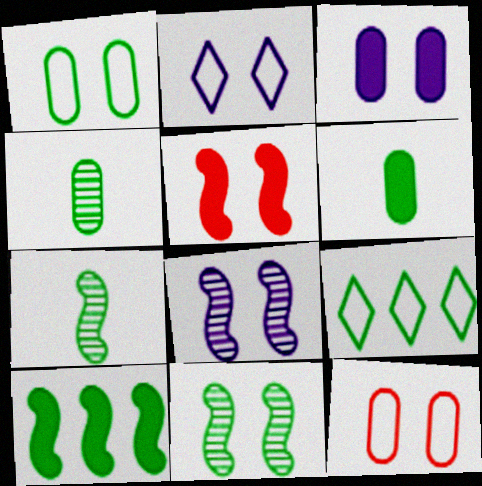[[2, 3, 8], 
[6, 9, 11]]